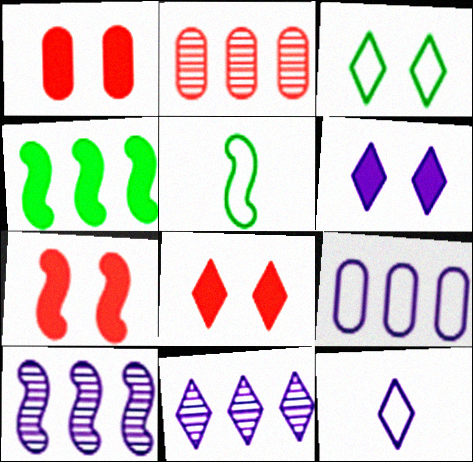[[1, 5, 11], 
[1, 7, 8], 
[2, 5, 6], 
[5, 7, 10], 
[6, 11, 12]]